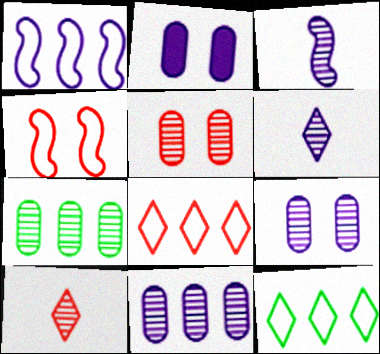[[1, 2, 6]]